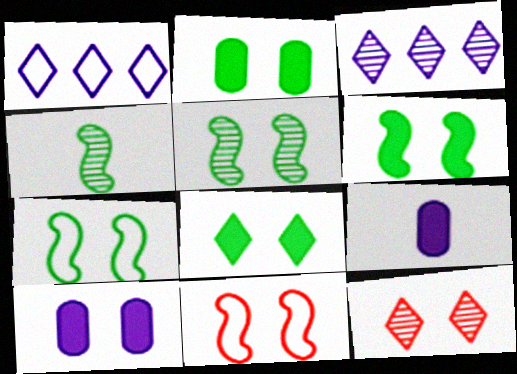[[2, 6, 8], 
[5, 6, 7], 
[7, 10, 12]]